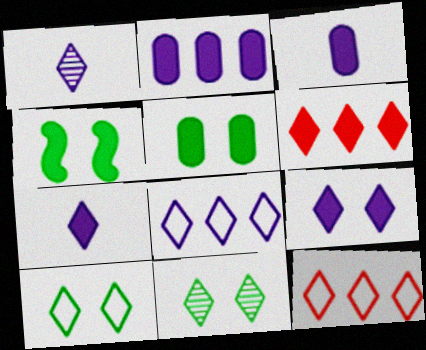[[1, 6, 10], 
[1, 8, 9], 
[3, 4, 6], 
[7, 11, 12]]